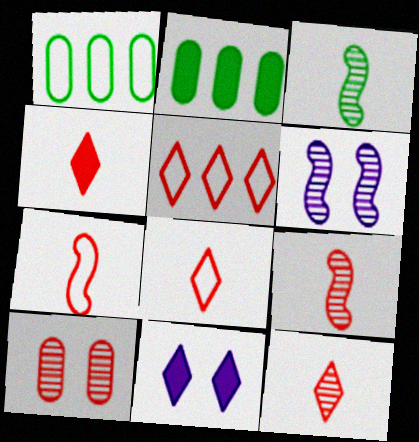[[1, 4, 6], 
[1, 9, 11], 
[2, 6, 8], 
[4, 8, 12]]